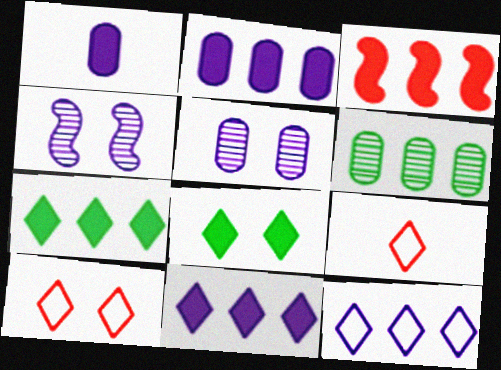[[1, 3, 8], 
[1, 4, 12], 
[2, 3, 7], 
[3, 6, 12]]